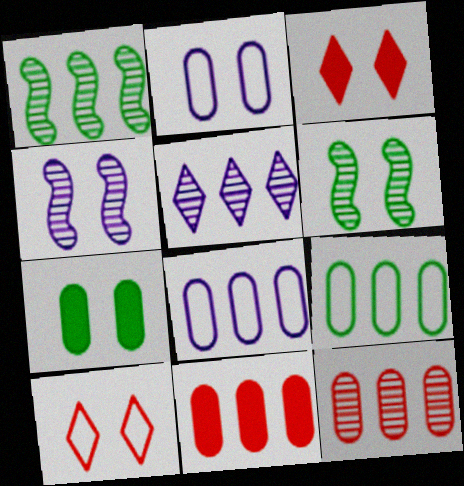[[1, 5, 12], 
[2, 3, 6], 
[4, 7, 10]]